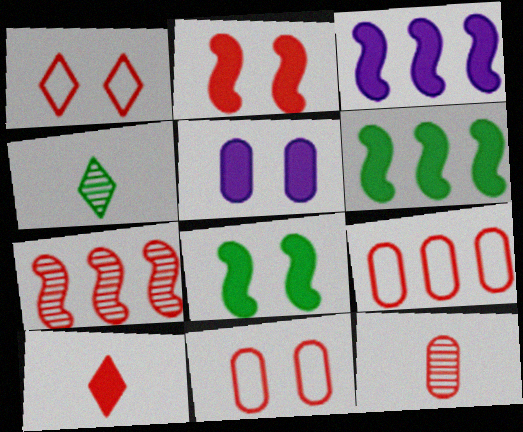[[3, 4, 11], 
[5, 6, 10], 
[7, 10, 11]]